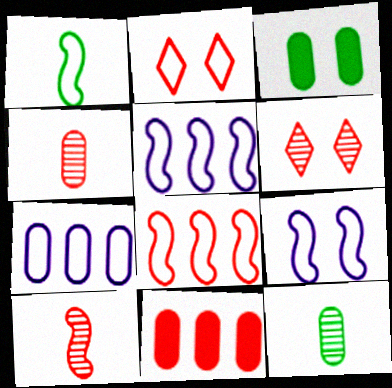[[1, 2, 7], 
[1, 8, 9], 
[2, 10, 11], 
[3, 4, 7], 
[3, 6, 9]]